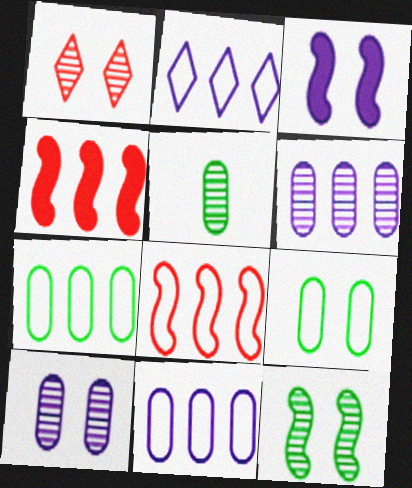[[1, 3, 9], 
[1, 10, 12], 
[2, 7, 8]]